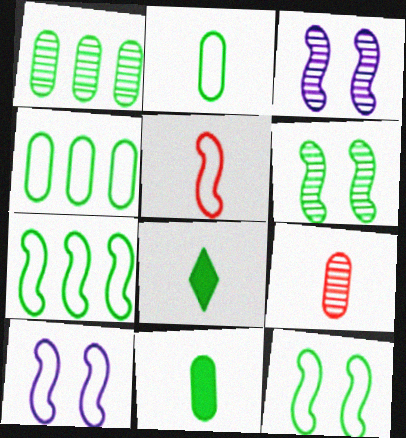[[1, 8, 12], 
[4, 6, 8], 
[5, 7, 10]]